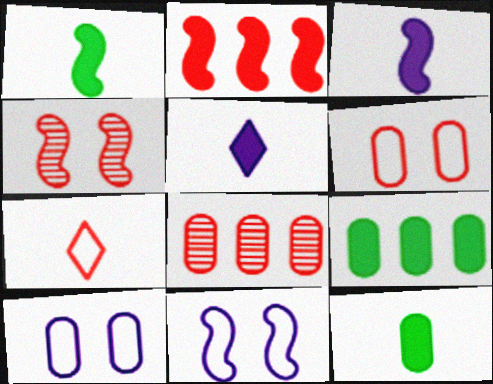[[8, 10, 12]]